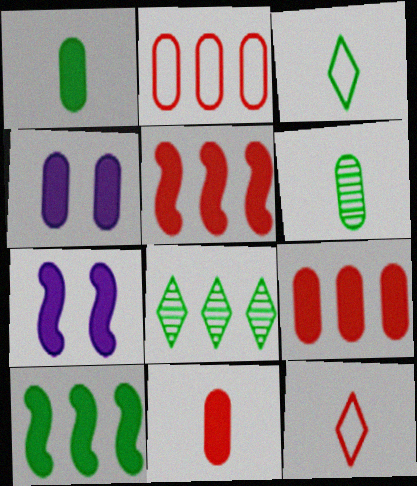[[1, 4, 9], 
[2, 4, 6]]